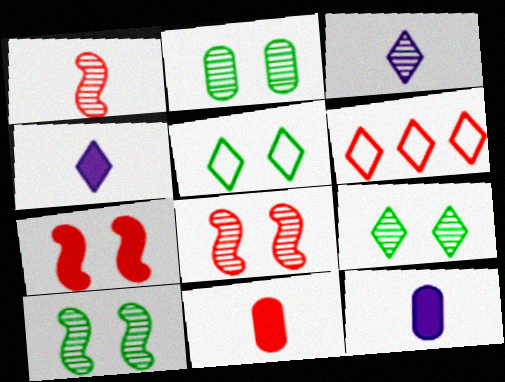[[2, 9, 10], 
[4, 6, 9], 
[6, 8, 11], 
[6, 10, 12]]